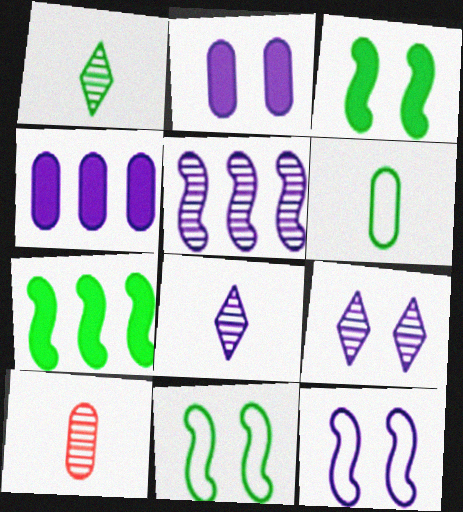[[2, 9, 12], 
[4, 8, 12]]